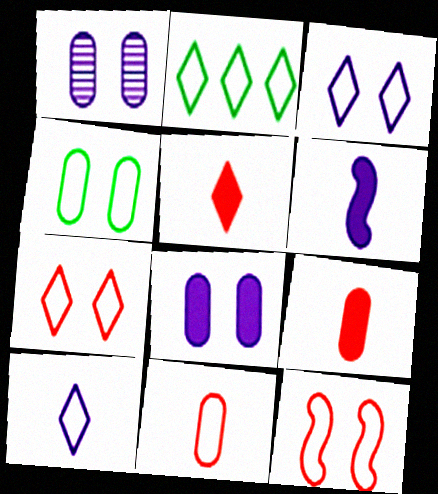[[2, 7, 10], 
[3, 4, 12]]